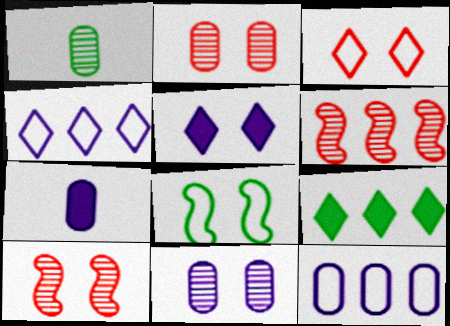[[1, 8, 9], 
[2, 5, 8], 
[6, 9, 12], 
[7, 11, 12]]